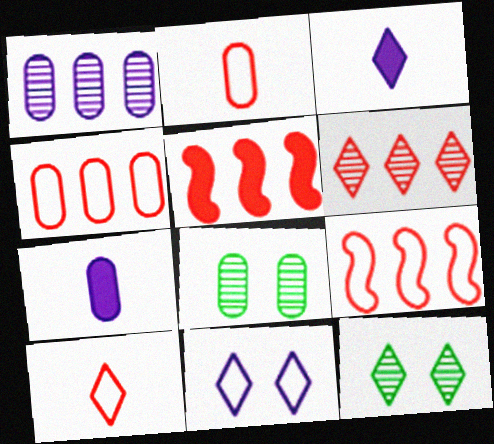[[3, 8, 9], 
[4, 5, 6], 
[4, 7, 8], 
[7, 9, 12]]